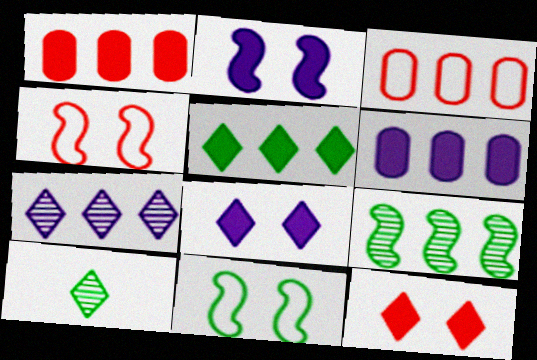[[2, 3, 10], 
[4, 6, 10]]